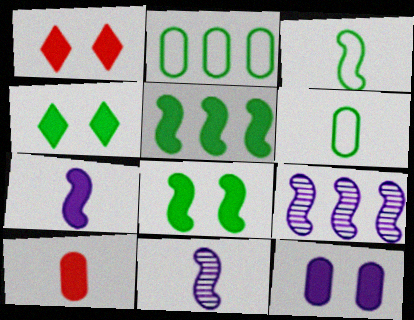[[1, 2, 11], 
[1, 6, 9], 
[1, 8, 12]]